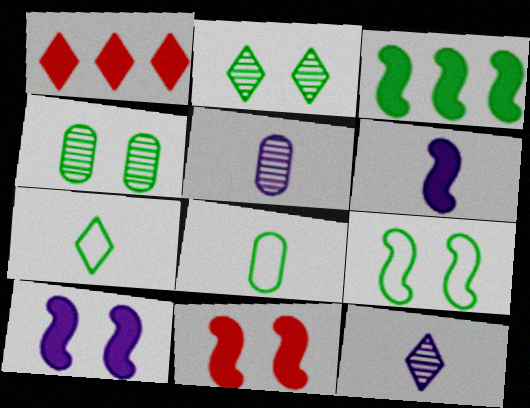[[1, 5, 9], 
[2, 3, 8], 
[3, 4, 7], 
[3, 6, 11]]